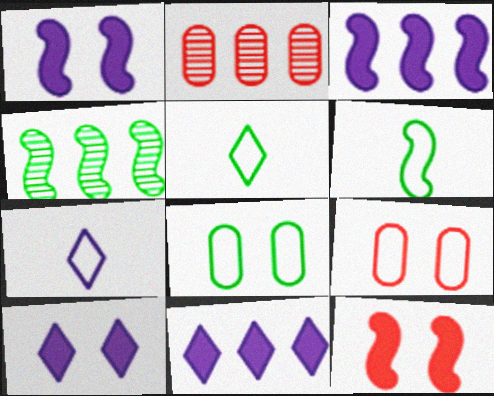[[1, 2, 5], 
[2, 6, 10]]